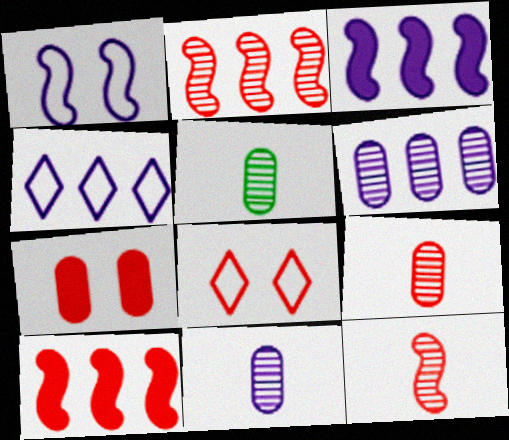[[3, 4, 6], 
[3, 5, 8], 
[5, 9, 11], 
[8, 9, 10]]